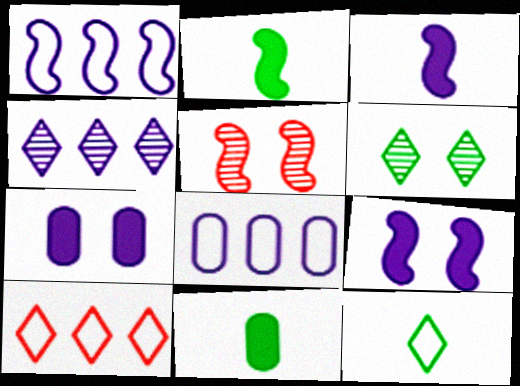[[1, 2, 5]]